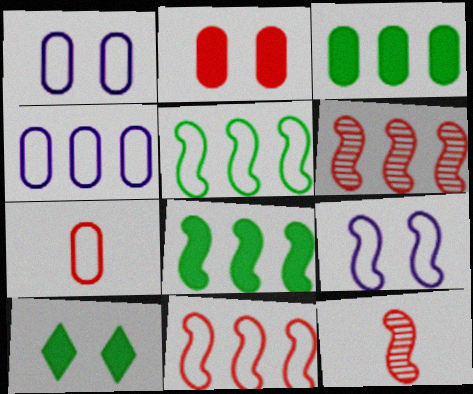[[4, 10, 12], 
[8, 9, 12]]